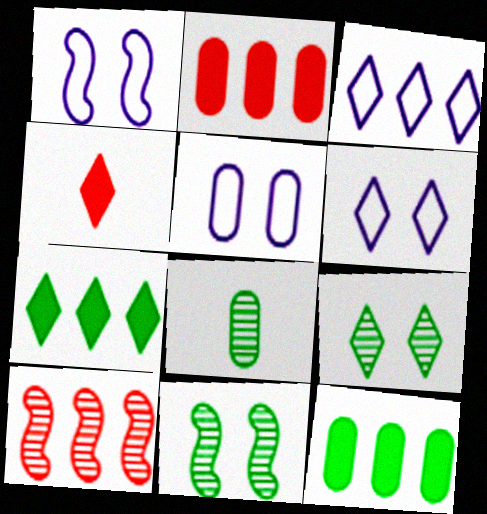[[1, 5, 6], 
[2, 5, 8], 
[3, 4, 9], 
[3, 10, 12]]